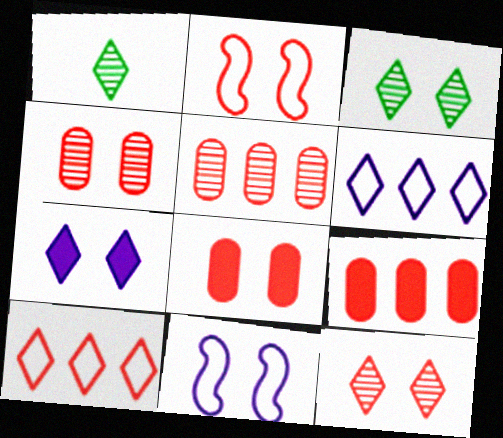[[1, 7, 10], 
[1, 9, 11], 
[2, 8, 12], 
[3, 8, 11]]